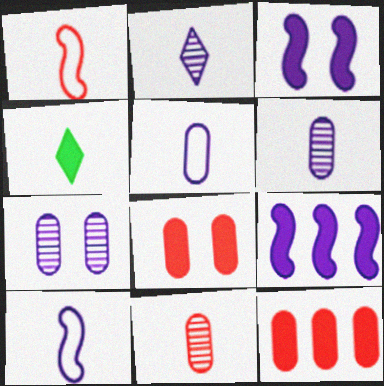[[1, 4, 6], 
[3, 4, 12], 
[4, 8, 9], 
[4, 10, 11]]